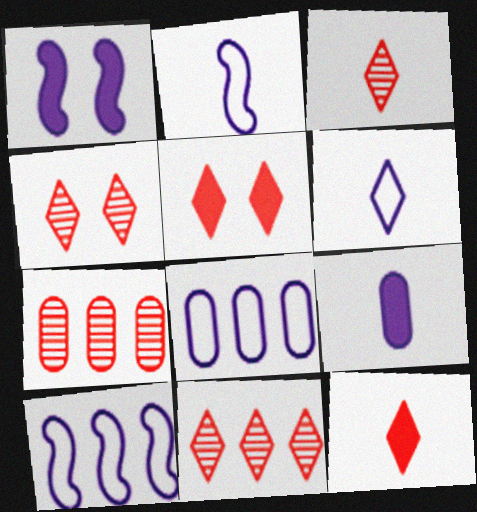[[3, 4, 11]]